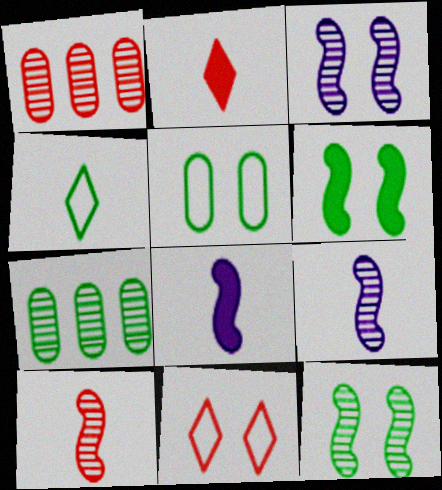[[4, 6, 7], 
[7, 8, 11]]